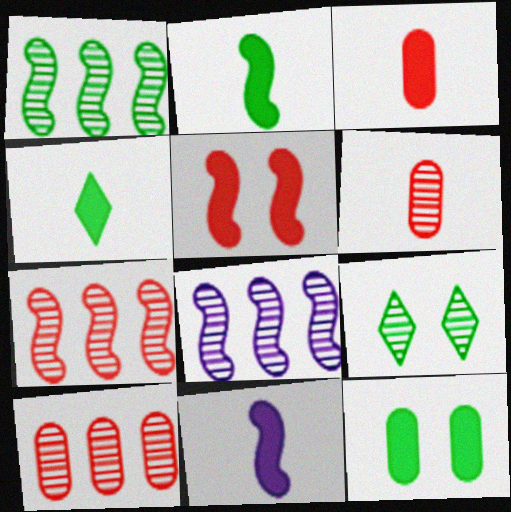[[1, 7, 8], 
[3, 4, 11], 
[6, 8, 9]]